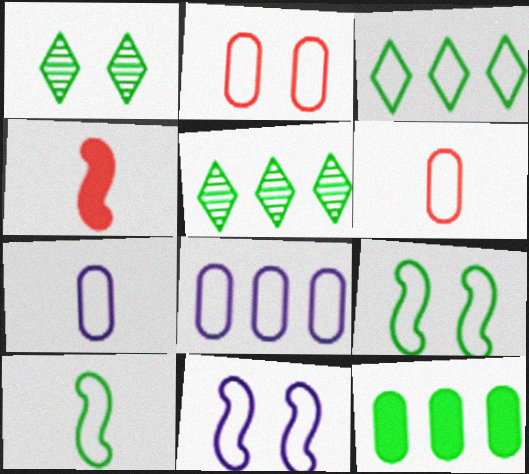[[1, 4, 8], 
[1, 10, 12], 
[3, 6, 11]]